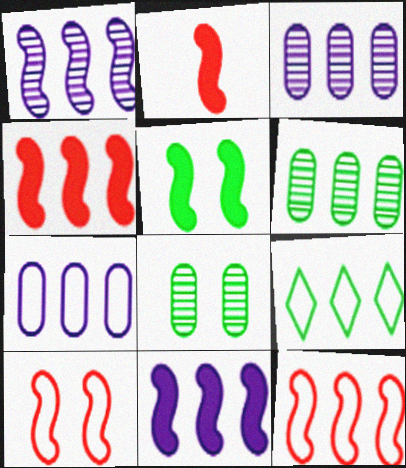[[2, 5, 11], 
[3, 4, 9], 
[7, 9, 12]]